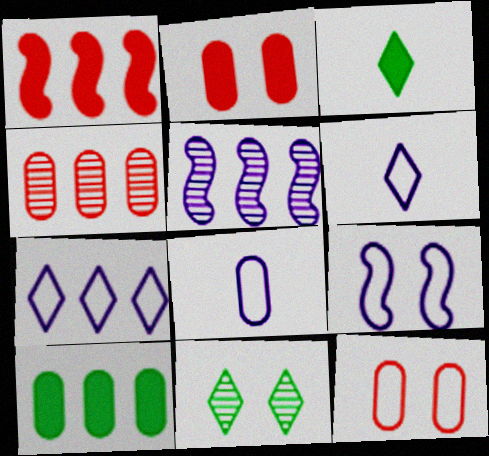[[1, 8, 11], 
[2, 9, 11], 
[3, 4, 9], 
[3, 5, 12], 
[7, 8, 9]]